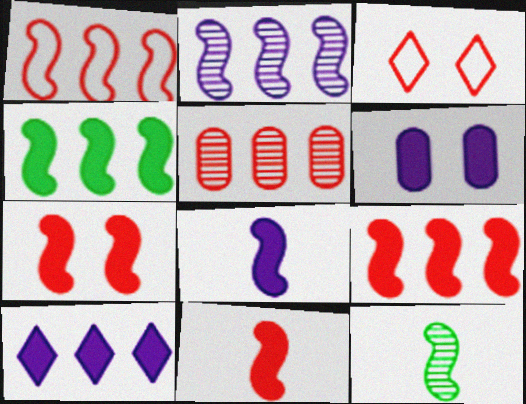[[1, 2, 4], 
[3, 5, 11], 
[4, 7, 8], 
[6, 8, 10], 
[7, 9, 11]]